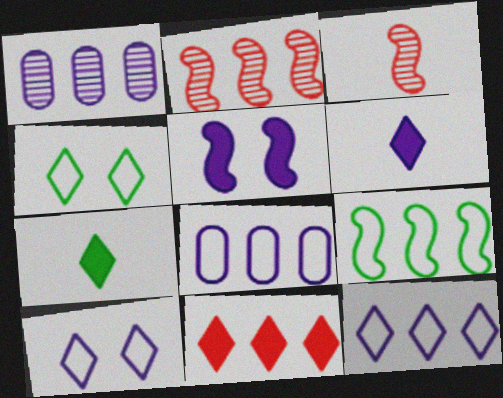[[1, 9, 11], 
[3, 5, 9]]